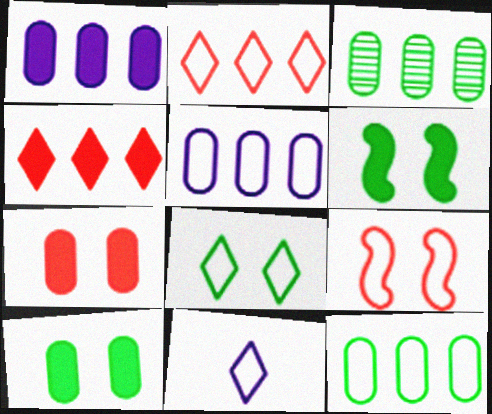[[2, 8, 11], 
[9, 11, 12]]